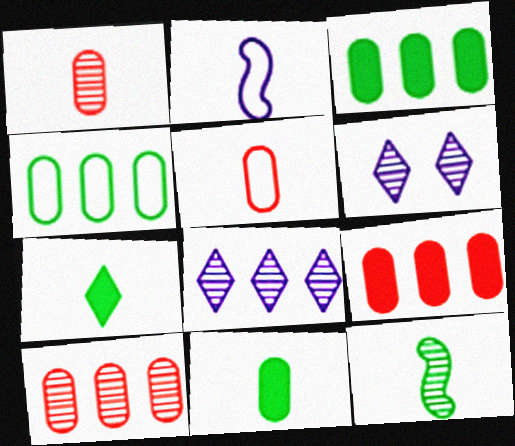[[1, 2, 7], 
[6, 10, 12]]